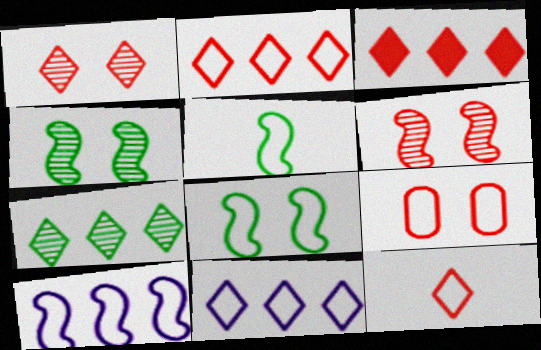[[1, 3, 12], 
[3, 7, 11], 
[5, 9, 11]]